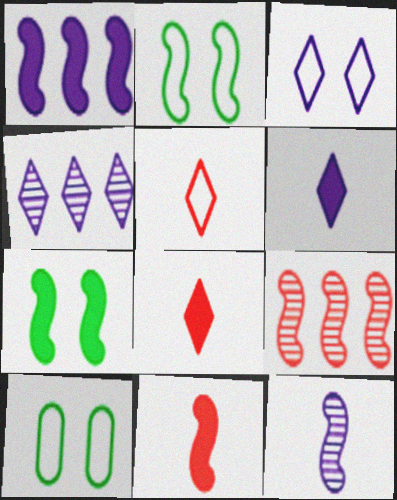[[1, 7, 11], 
[3, 4, 6], 
[4, 10, 11], 
[6, 9, 10]]